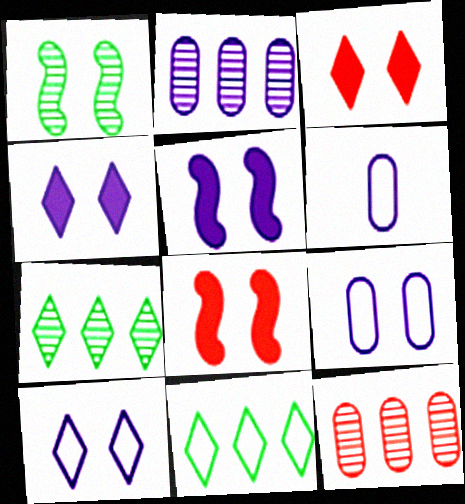[[1, 3, 9], 
[6, 7, 8]]